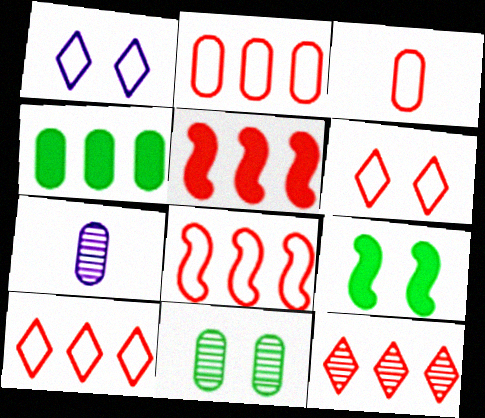[[2, 5, 12], 
[2, 8, 10], 
[3, 6, 8], 
[7, 9, 10]]